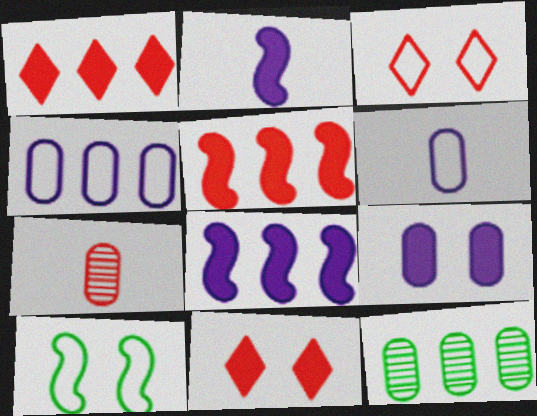[[2, 3, 12], 
[3, 5, 7]]